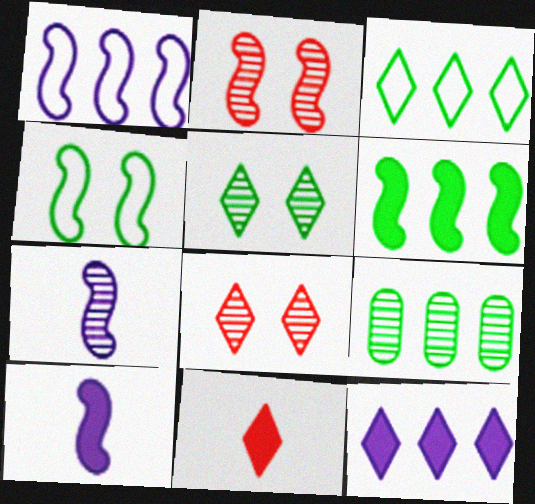[[3, 6, 9], 
[7, 8, 9]]